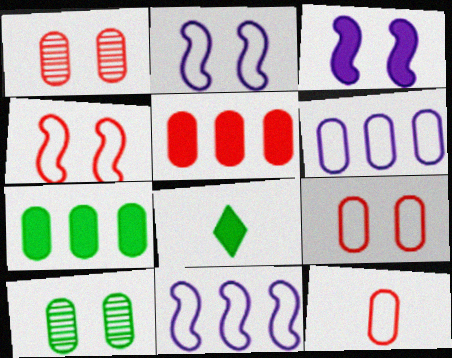[[1, 5, 12], 
[1, 8, 11], 
[3, 5, 8]]